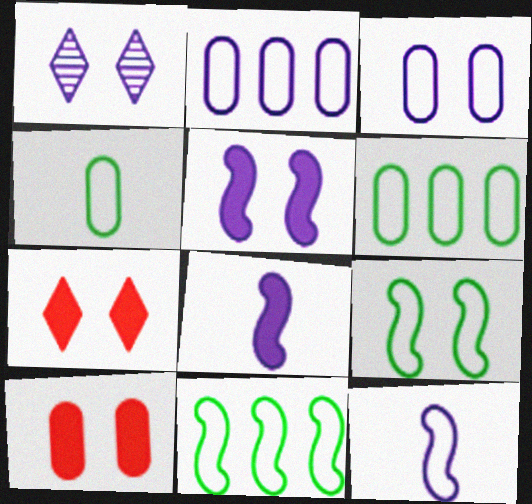[[1, 2, 8], 
[1, 3, 5], 
[1, 9, 10]]